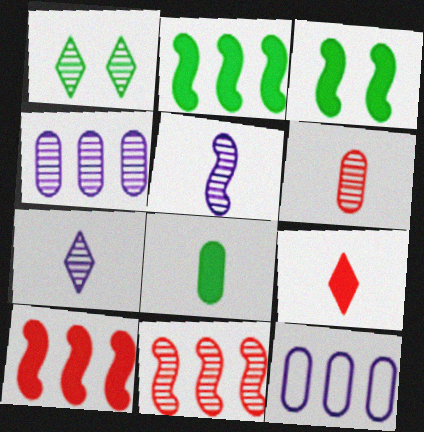[]